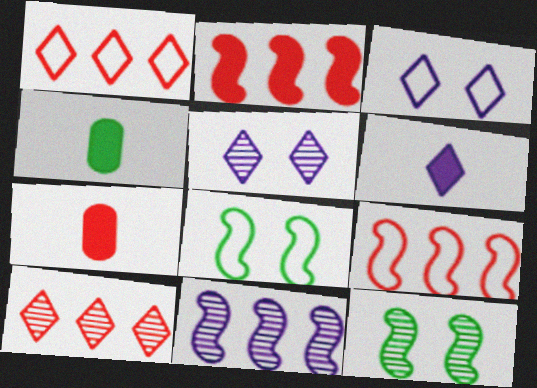[[4, 5, 9]]